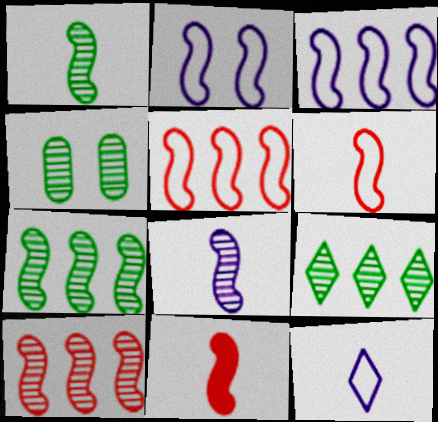[[1, 4, 9], 
[2, 7, 11]]